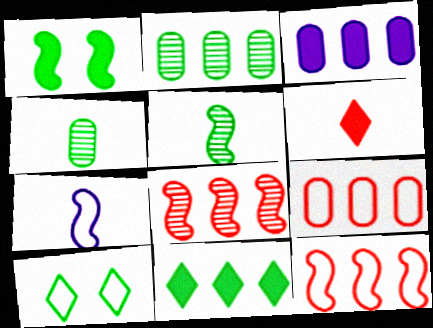[[1, 3, 6], 
[1, 7, 8], 
[2, 3, 9], 
[4, 6, 7], 
[7, 9, 10]]